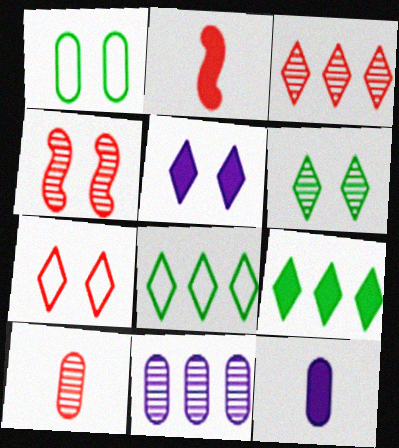[[1, 4, 5], 
[3, 4, 10], 
[4, 8, 12], 
[5, 6, 7]]